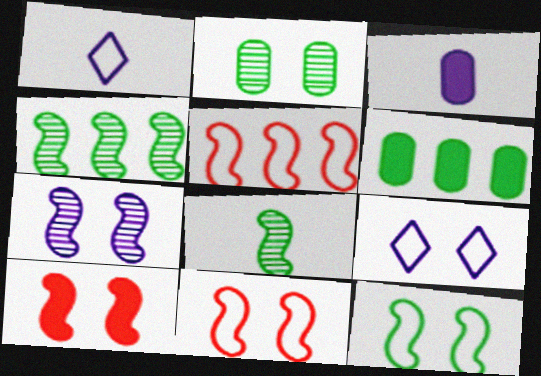[[2, 9, 10], 
[7, 10, 12]]